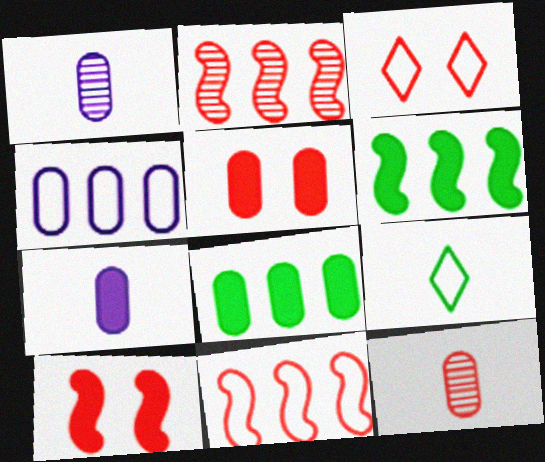[[1, 3, 6], 
[5, 7, 8]]